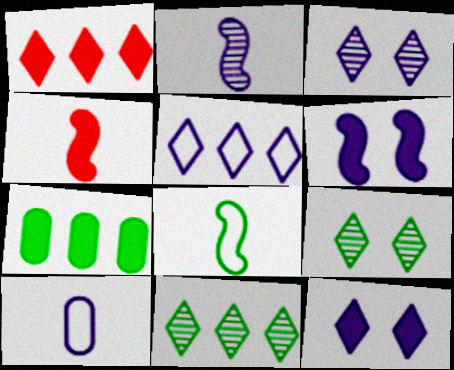[[1, 5, 11], 
[2, 4, 8], 
[4, 7, 12], 
[7, 8, 9]]